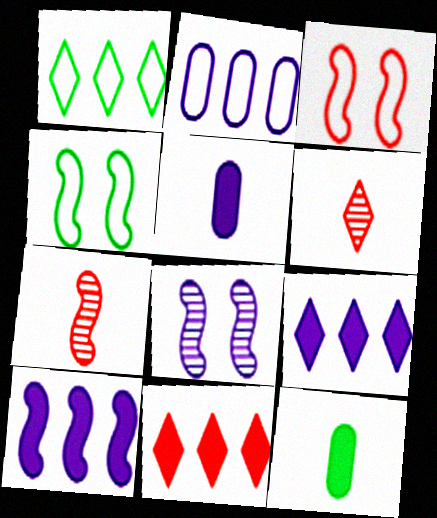[[4, 7, 10]]